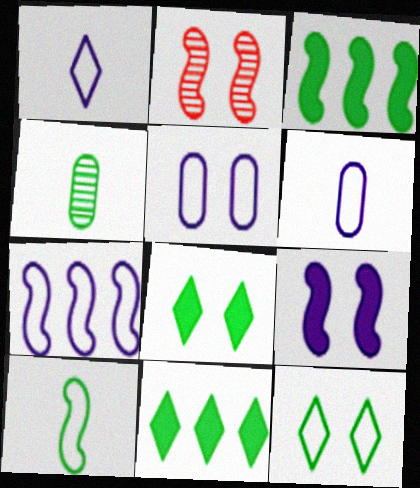[[1, 5, 7], 
[2, 5, 8], 
[2, 6, 11], 
[3, 4, 12]]